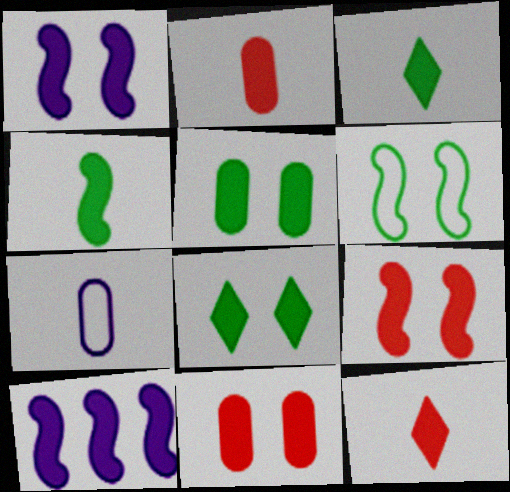[[1, 8, 11], 
[2, 8, 10], 
[3, 10, 11], 
[4, 9, 10], 
[5, 10, 12]]